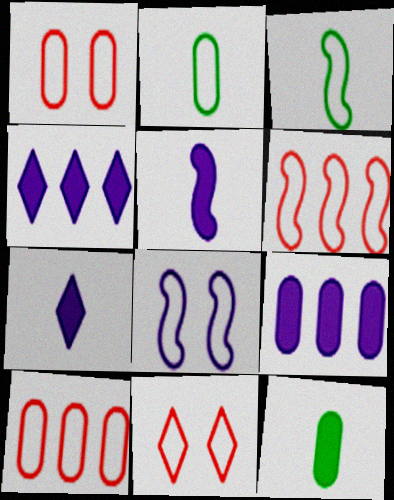[[3, 6, 8]]